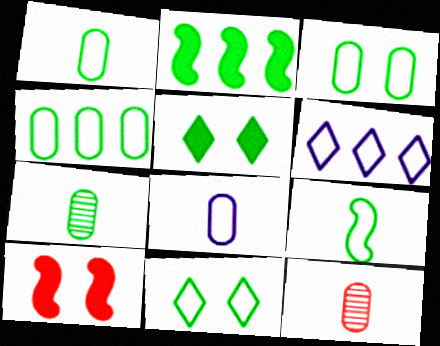[[1, 3, 4], 
[2, 7, 11], 
[4, 9, 11], 
[6, 7, 10]]